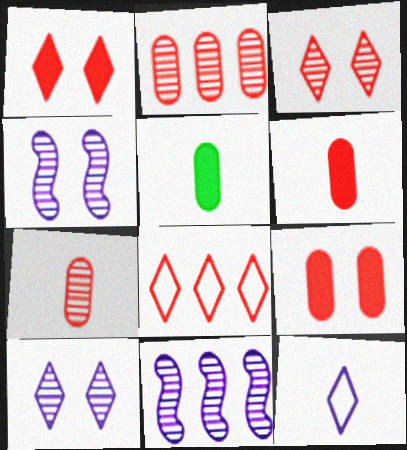[[4, 5, 8]]